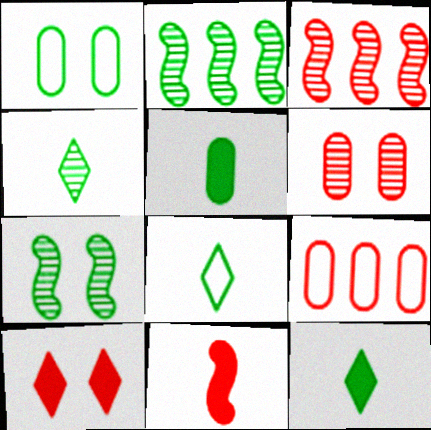[[1, 2, 12], 
[4, 8, 12]]